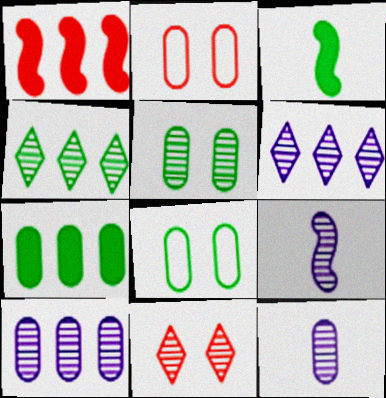[[2, 3, 6], 
[2, 7, 12], 
[3, 4, 8]]